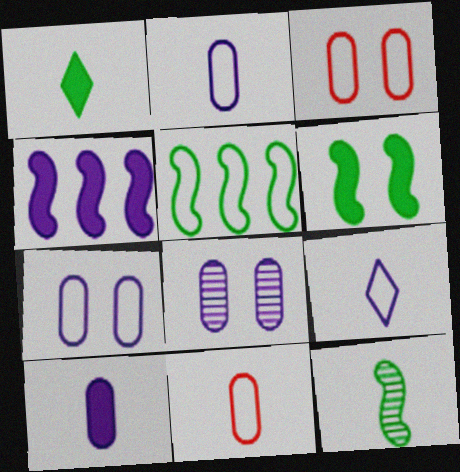[[3, 5, 9], 
[4, 8, 9], 
[5, 6, 12]]